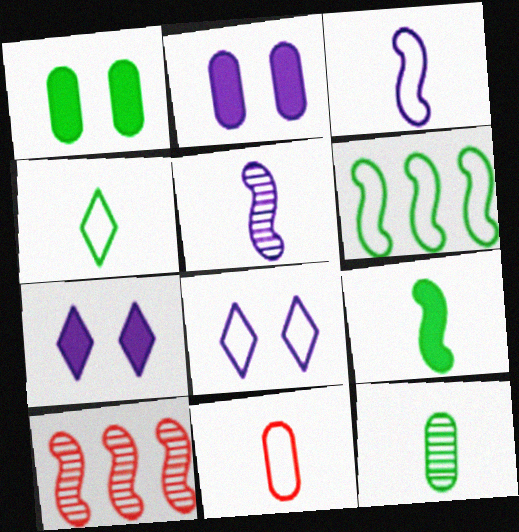[[2, 4, 10], 
[3, 4, 11], 
[4, 9, 12], 
[6, 8, 11]]